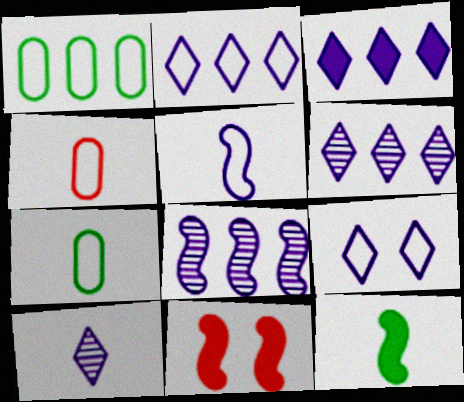[[1, 10, 11], 
[2, 3, 6], 
[3, 9, 10], 
[4, 10, 12], 
[6, 7, 11]]